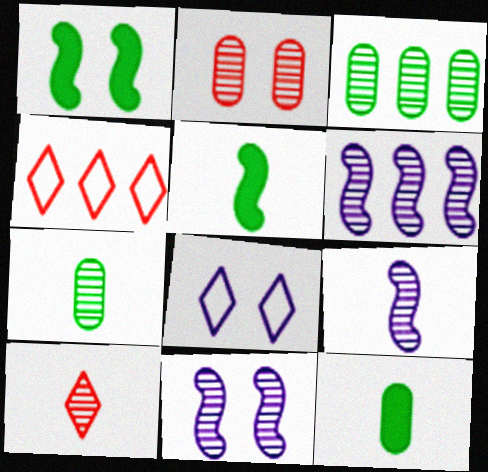[[1, 2, 8], 
[3, 10, 11], 
[4, 11, 12], 
[6, 9, 11], 
[7, 9, 10]]